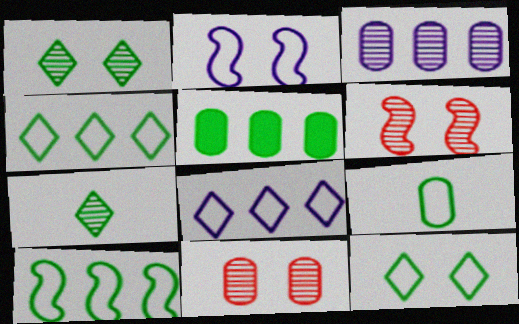[[3, 6, 7], 
[9, 10, 12]]